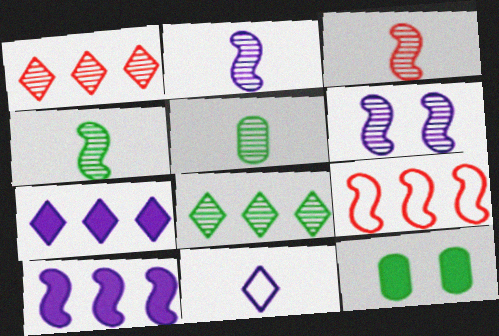[[1, 5, 6], 
[2, 3, 4]]